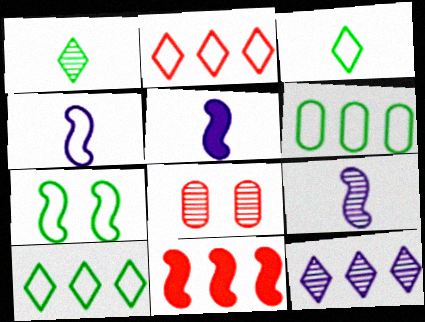[[3, 6, 7], 
[4, 5, 9], 
[5, 8, 10], 
[6, 11, 12], 
[7, 9, 11]]